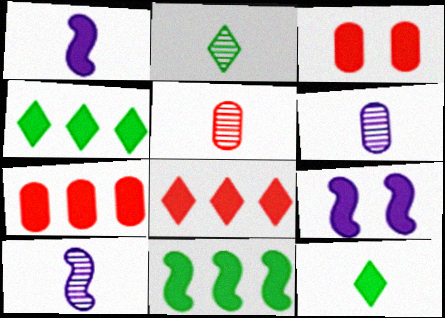[[1, 3, 4], 
[2, 5, 10], 
[7, 9, 12]]